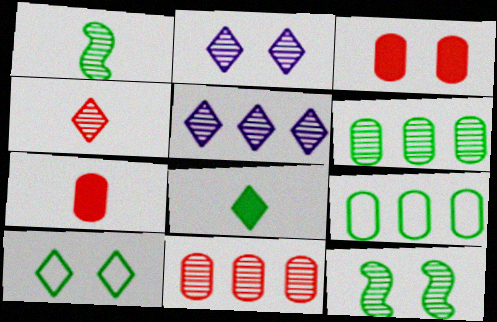[[1, 2, 11], 
[8, 9, 12]]